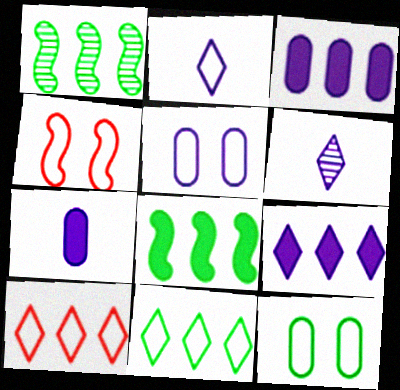[[1, 3, 10]]